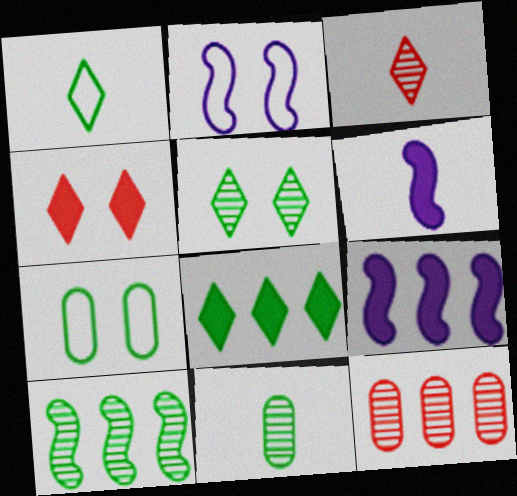[[1, 5, 8], 
[3, 7, 9], 
[5, 10, 11]]